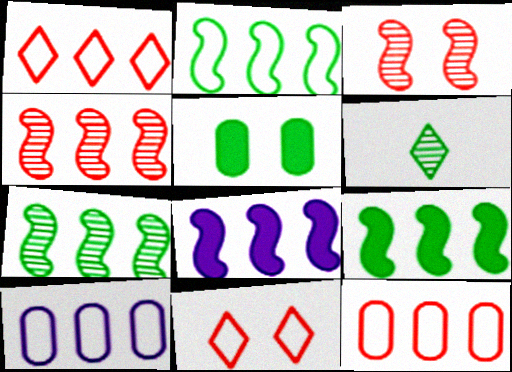[[1, 2, 10], 
[2, 4, 8], 
[2, 5, 6], 
[2, 7, 9]]